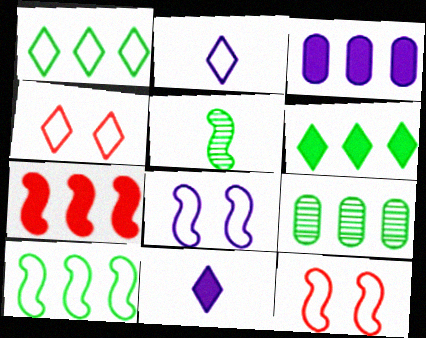[[1, 2, 4], 
[3, 4, 5], 
[3, 6, 7], 
[5, 7, 8], 
[6, 9, 10], 
[9, 11, 12]]